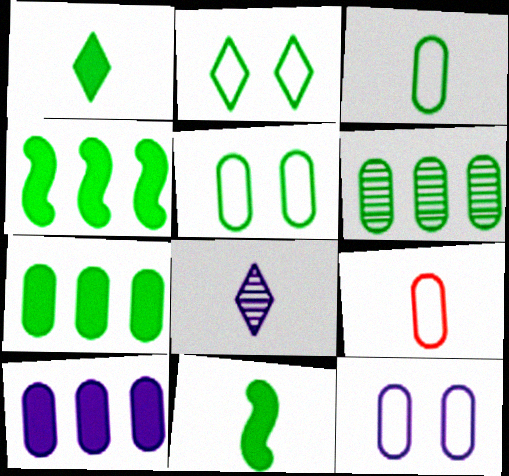[[2, 6, 11], 
[8, 9, 11]]